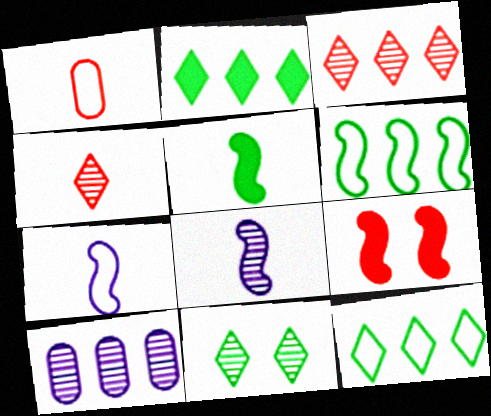[[1, 3, 9], 
[6, 8, 9]]